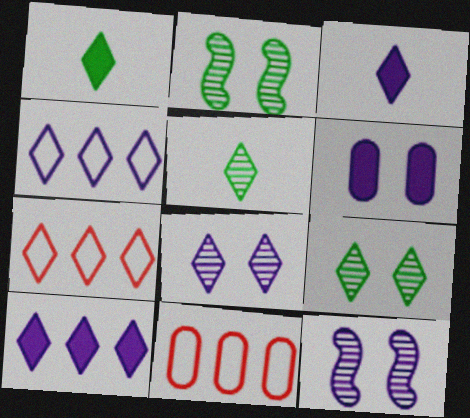[[1, 7, 8], 
[1, 11, 12], 
[2, 3, 11], 
[3, 4, 8], 
[3, 7, 9]]